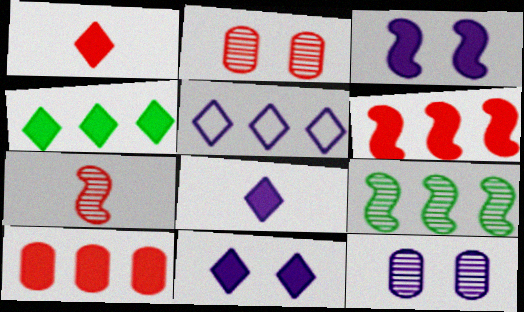[[1, 4, 11], 
[5, 9, 10]]